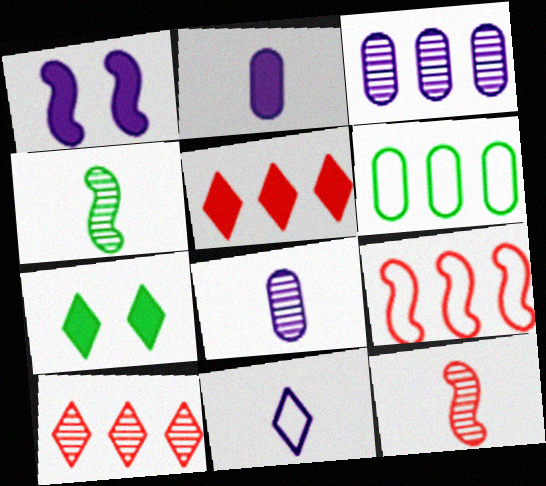[[1, 3, 11], 
[1, 4, 9], 
[4, 6, 7], 
[7, 8, 9], 
[7, 10, 11]]